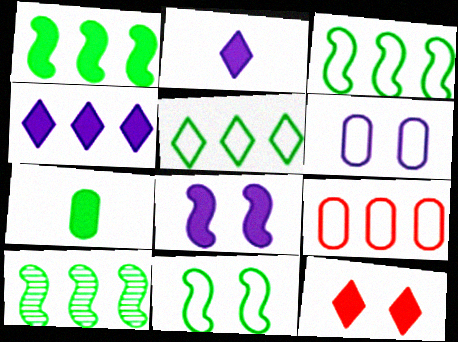[[1, 3, 10], 
[4, 9, 10]]